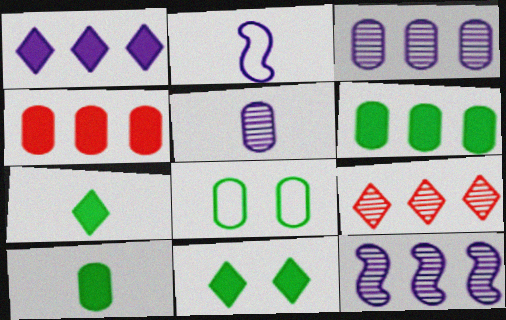[[4, 5, 8]]